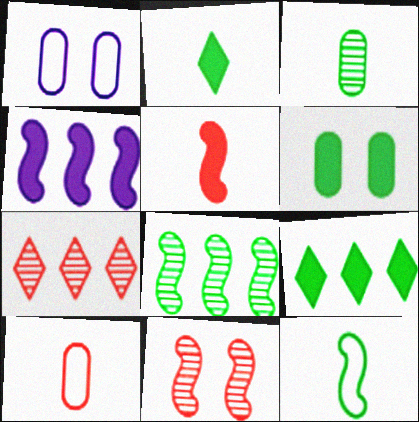[[2, 3, 12], 
[4, 11, 12]]